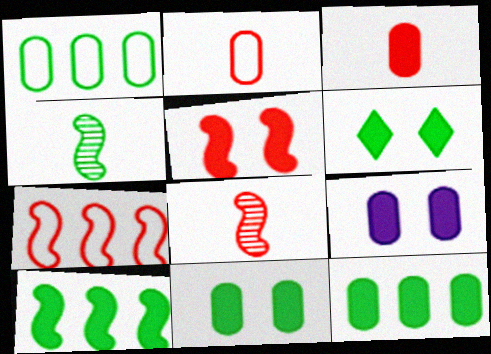[[1, 4, 6], 
[3, 9, 12], 
[5, 6, 9], 
[5, 7, 8]]